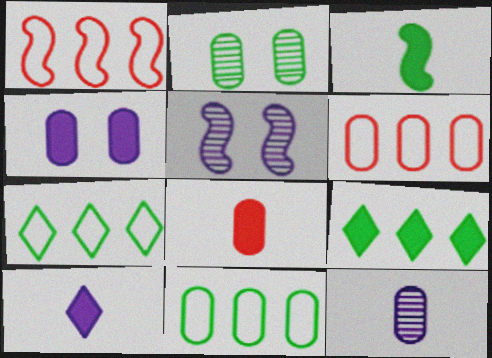[[1, 2, 10], 
[1, 3, 5], 
[2, 3, 7], 
[3, 8, 10], 
[5, 7, 8]]